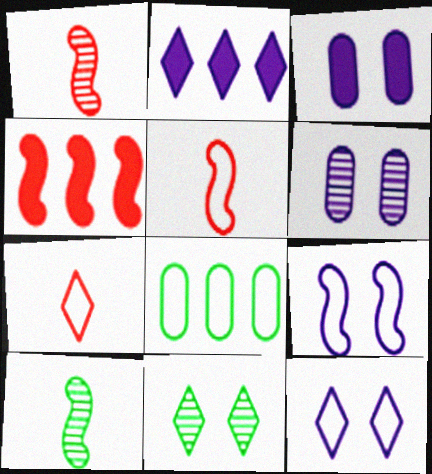[[2, 7, 11], 
[4, 9, 10], 
[5, 8, 12], 
[7, 8, 9]]